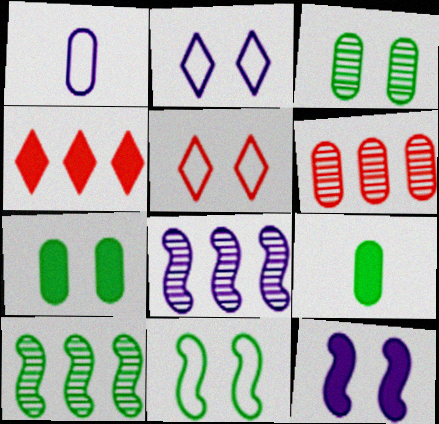[[1, 6, 7], 
[3, 5, 12], 
[4, 9, 12], 
[5, 8, 9]]